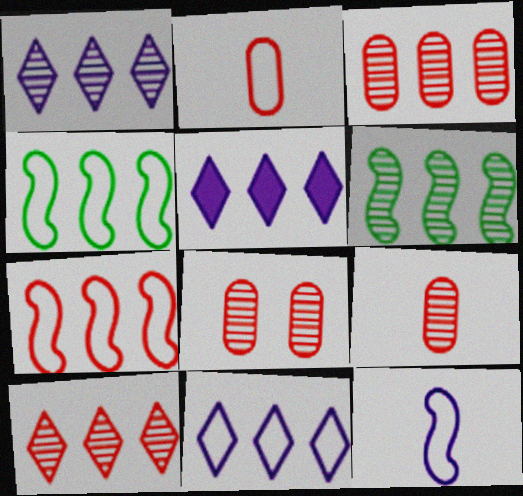[[1, 3, 6], 
[1, 5, 11], 
[3, 4, 5], 
[3, 8, 9]]